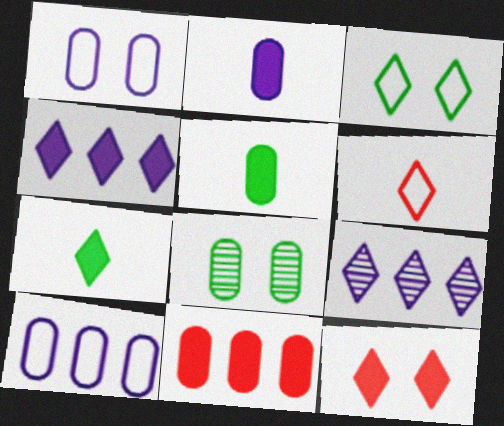[[4, 7, 12]]